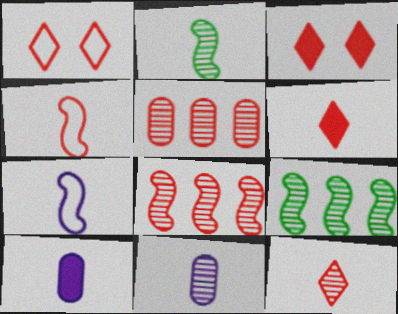[[1, 9, 10], 
[2, 11, 12], 
[3, 4, 5]]